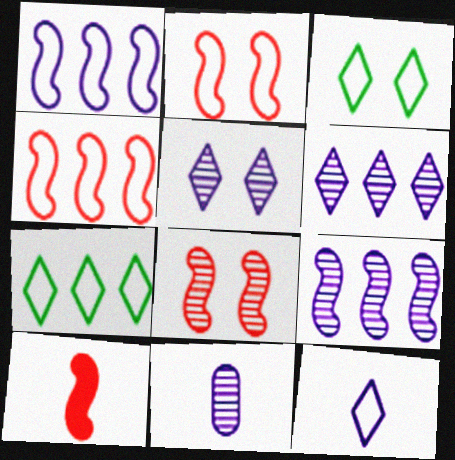[[4, 8, 10], 
[5, 9, 11]]